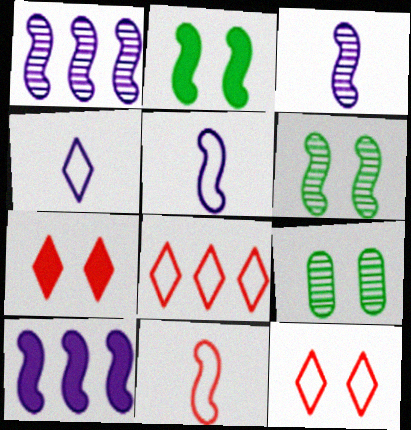[[1, 2, 11], 
[6, 10, 11]]